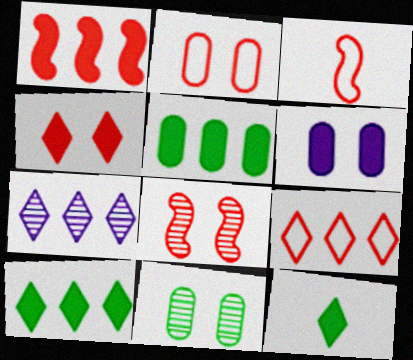[[1, 3, 8], 
[1, 6, 12], 
[2, 3, 9], 
[2, 4, 8], 
[2, 6, 11], 
[7, 9, 10]]